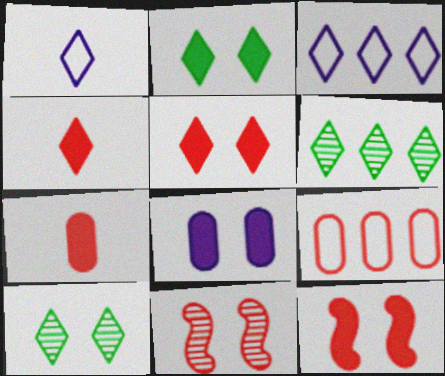[[1, 5, 6], 
[2, 8, 12], 
[3, 4, 10], 
[4, 9, 11]]